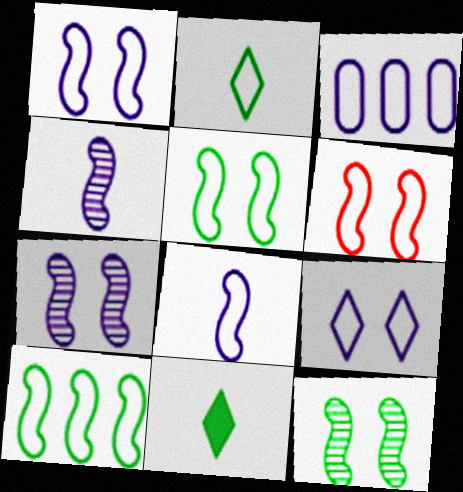[[1, 5, 6], 
[2, 3, 6], 
[3, 8, 9], 
[6, 8, 10]]